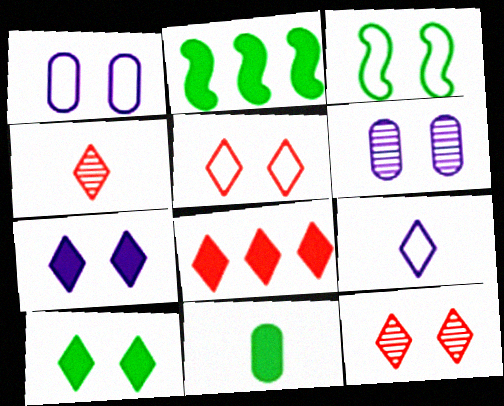[[1, 2, 4], 
[1, 3, 5], 
[2, 10, 11], 
[4, 5, 8]]